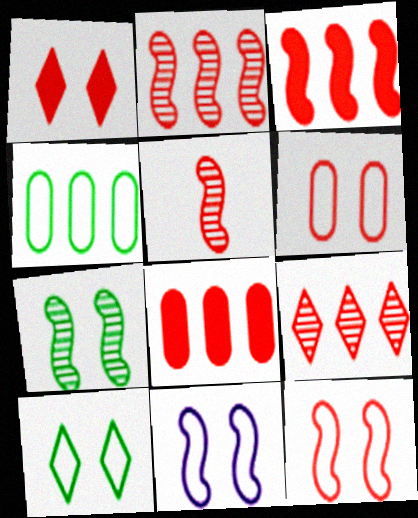[[3, 5, 12], 
[6, 10, 11]]